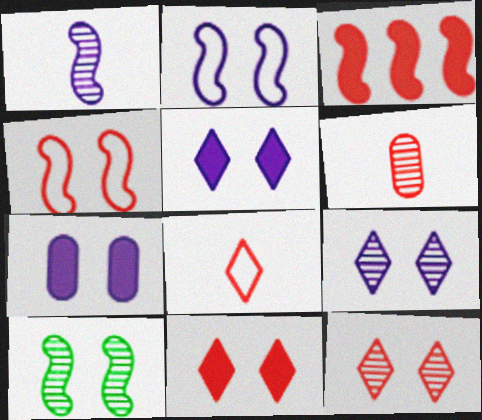[[2, 7, 9]]